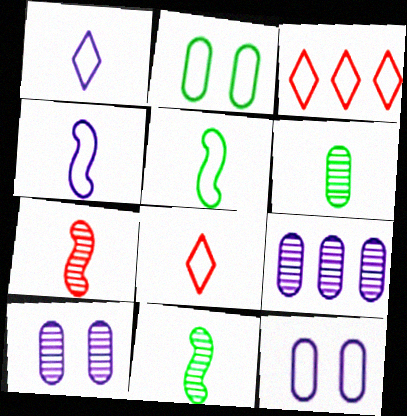[[2, 3, 4], 
[3, 5, 12]]